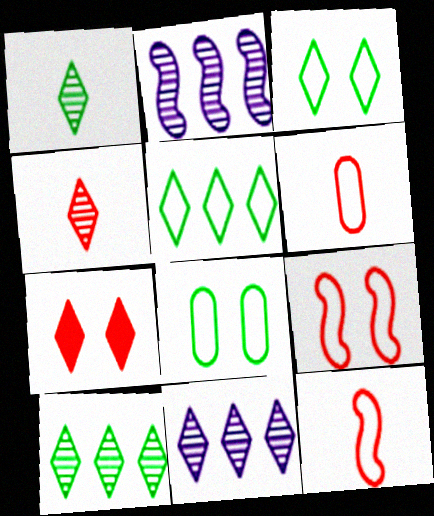[]